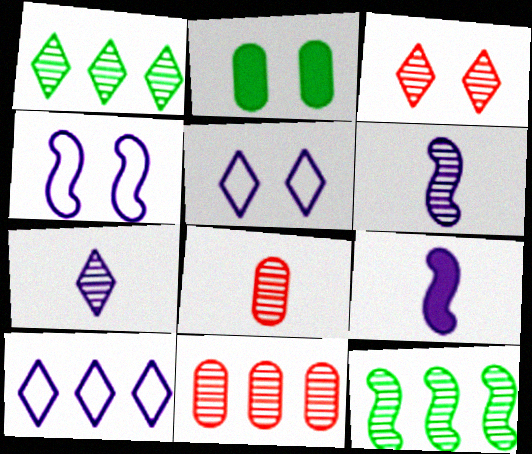[[1, 3, 7], 
[2, 3, 4]]